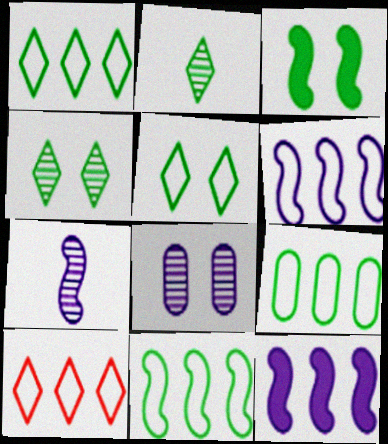[[1, 9, 11], 
[2, 3, 9], 
[6, 9, 10]]